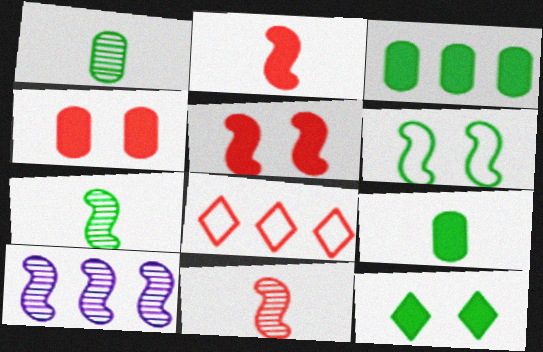[[2, 6, 10], 
[3, 8, 10], 
[4, 8, 11]]